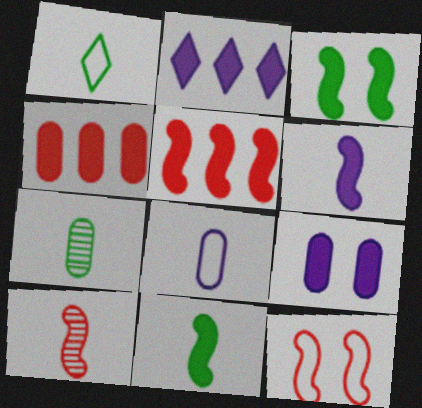[[1, 7, 11], 
[2, 6, 9], 
[2, 7, 12], 
[3, 5, 6], 
[5, 10, 12]]